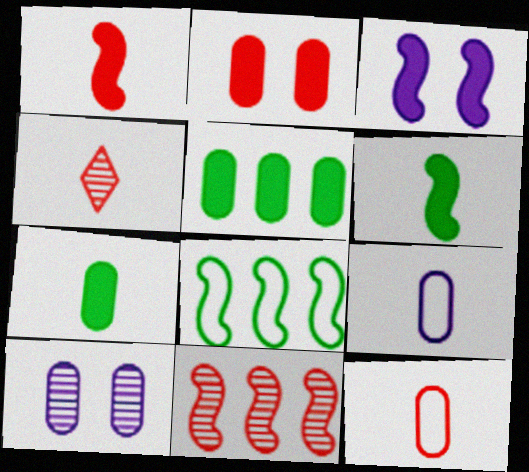[[1, 4, 12], 
[4, 6, 9], 
[5, 10, 12]]